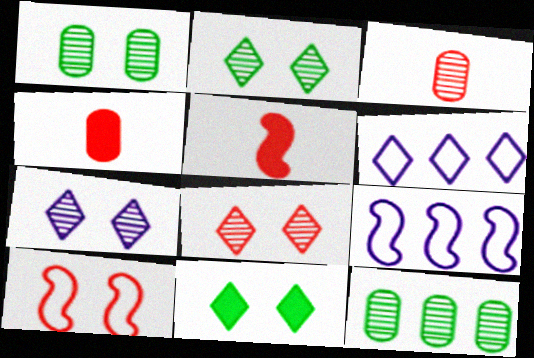[[1, 5, 6], 
[2, 4, 9], 
[2, 7, 8], 
[3, 9, 11]]